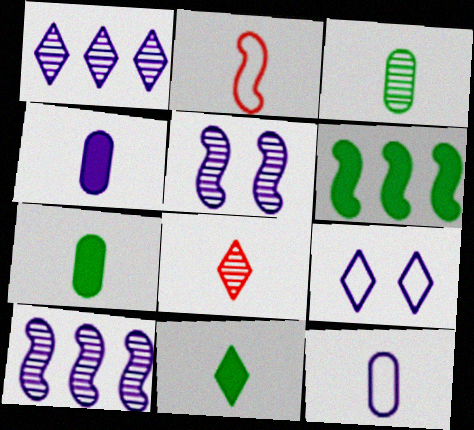[[2, 5, 6], 
[4, 9, 10]]